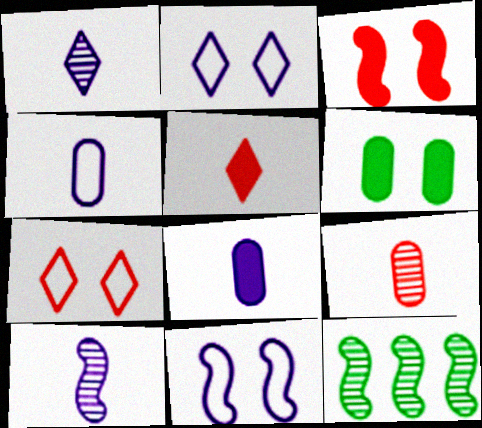[[7, 8, 12]]